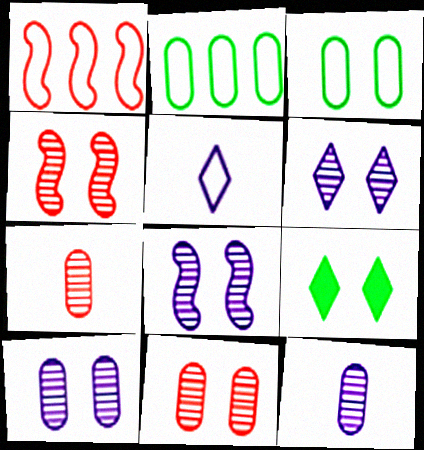[[1, 3, 5], 
[1, 9, 12], 
[6, 8, 10]]